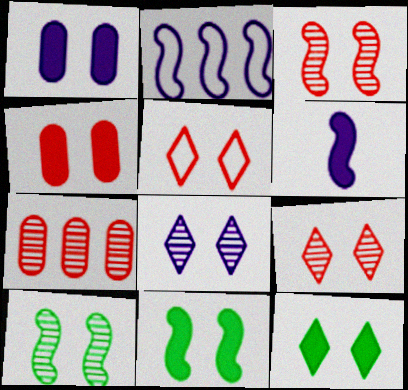[[1, 5, 10], 
[3, 4, 5], 
[5, 8, 12]]